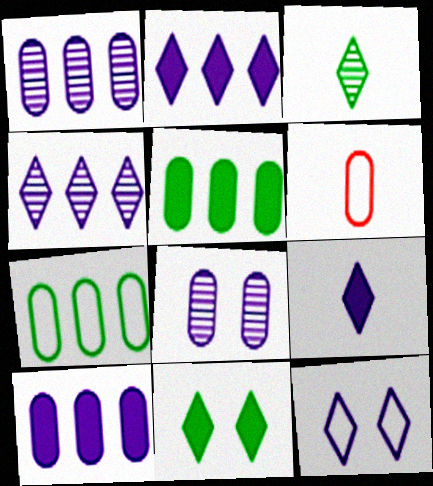[[4, 9, 12], 
[5, 6, 8]]